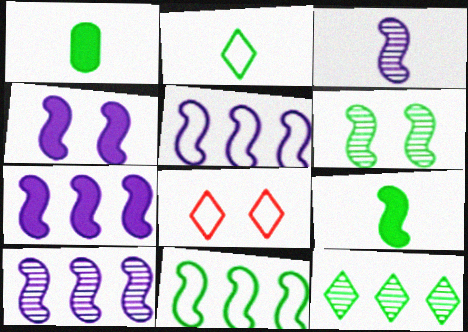[[1, 8, 10], 
[3, 4, 5], 
[5, 7, 10], 
[6, 9, 11]]